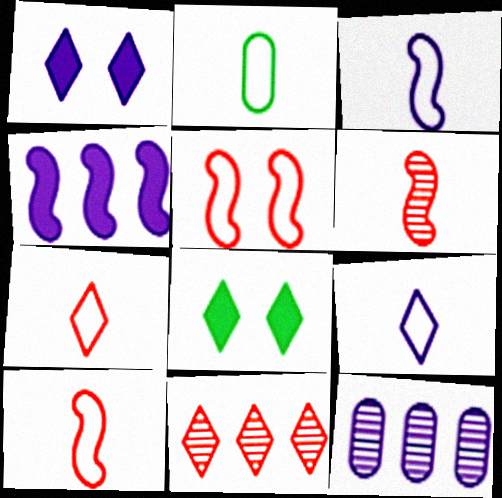[[1, 3, 12], 
[2, 3, 7], 
[2, 9, 10], 
[8, 9, 11], 
[8, 10, 12]]